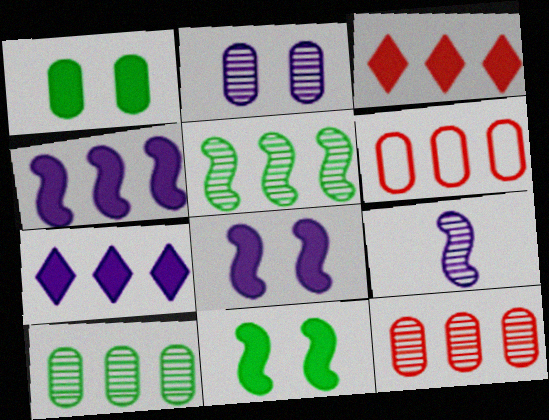[[5, 6, 7]]